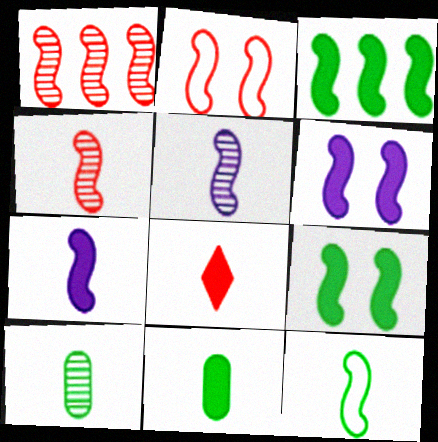[[1, 6, 12], 
[2, 3, 5], 
[4, 7, 12], 
[7, 8, 11]]